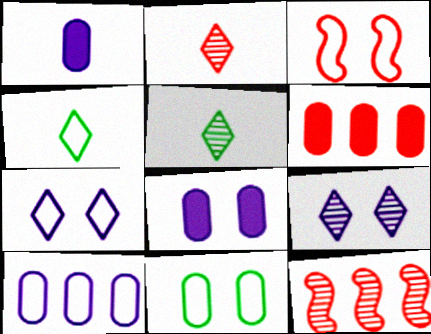[[2, 3, 6], 
[3, 4, 10], 
[3, 7, 11], 
[4, 8, 12]]